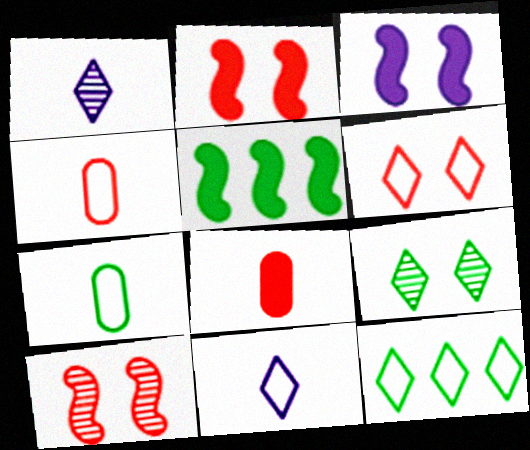[[5, 7, 9], 
[6, 11, 12]]